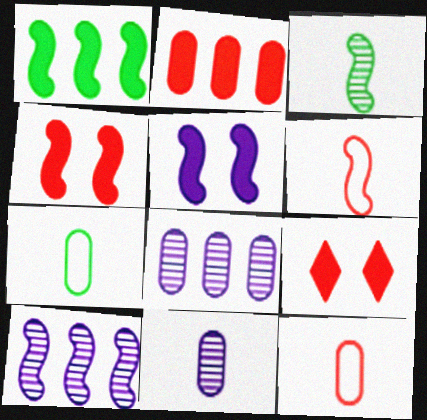[[7, 9, 10]]